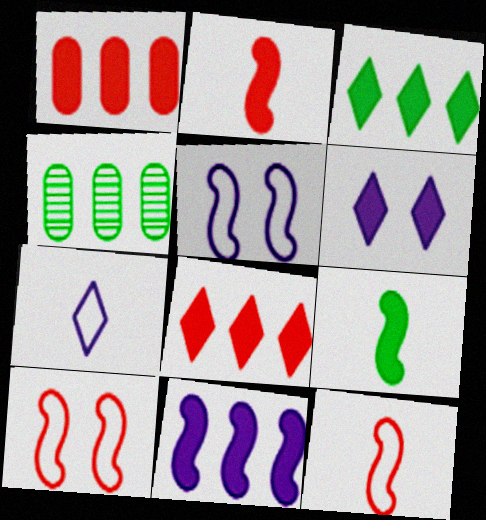[[1, 3, 11], 
[1, 6, 9], 
[4, 6, 12]]